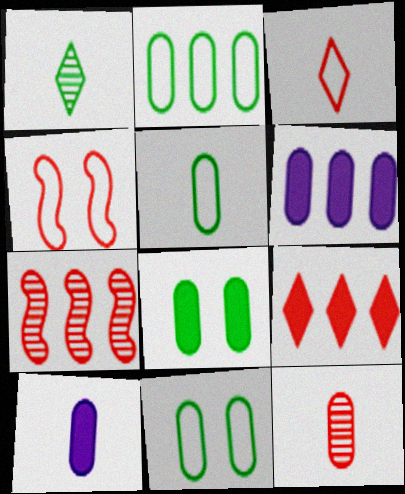[[1, 4, 6], 
[2, 5, 11], 
[4, 9, 12], 
[5, 10, 12], 
[6, 11, 12]]